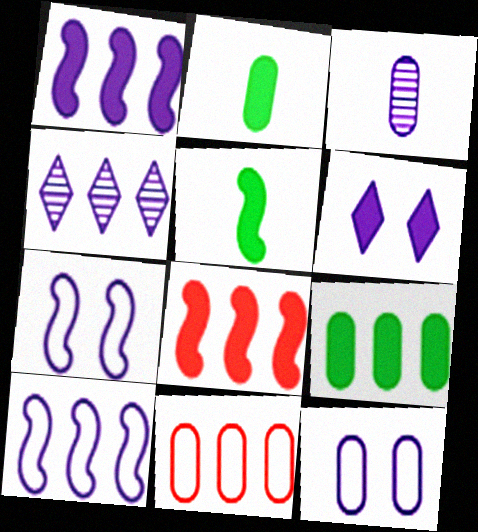[[2, 6, 8], 
[3, 6, 10]]